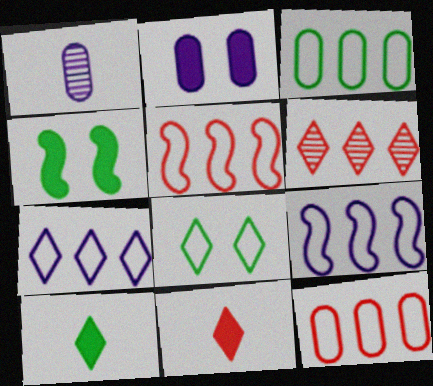[[3, 5, 7]]